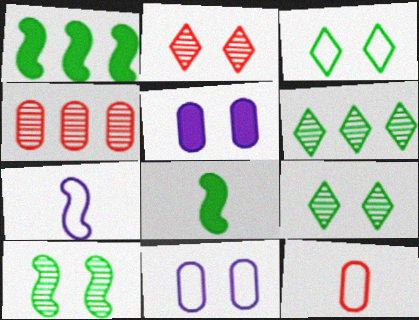[]